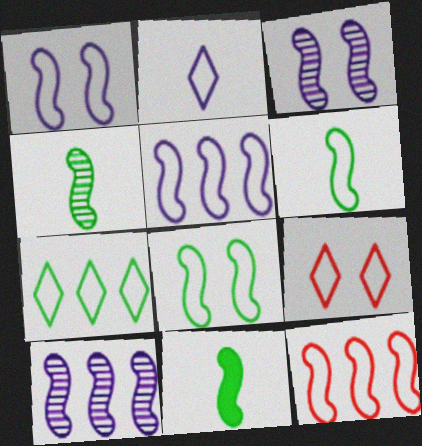[[1, 6, 12], 
[2, 7, 9], 
[3, 11, 12], 
[4, 6, 11]]